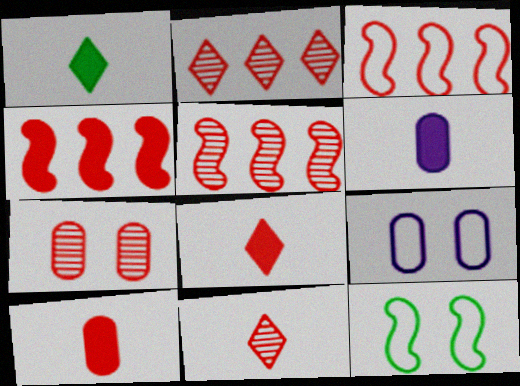[[1, 5, 9], 
[2, 6, 12], 
[3, 4, 5], 
[3, 7, 8], 
[5, 7, 11]]